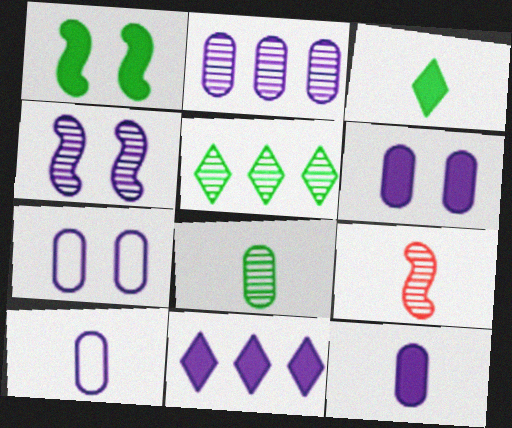[[2, 6, 10], 
[2, 7, 12], 
[3, 9, 10], 
[4, 10, 11]]